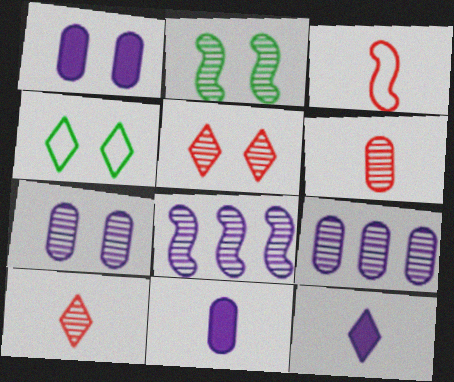[[2, 5, 7], 
[2, 9, 10]]